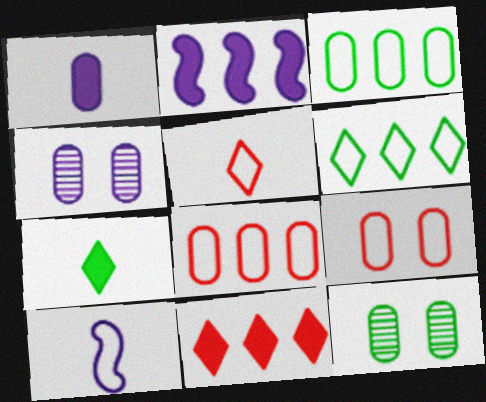[[1, 8, 12], 
[2, 5, 12], 
[6, 9, 10], 
[10, 11, 12]]